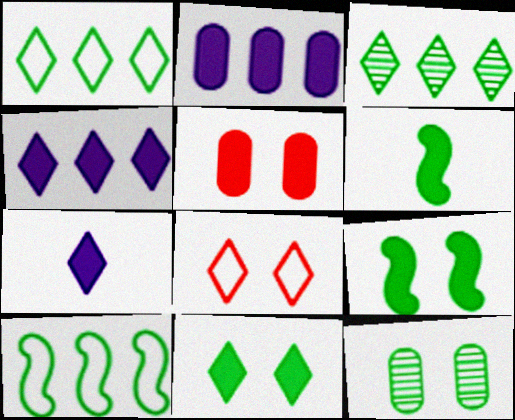[[1, 6, 12], 
[3, 7, 8], 
[4, 5, 6]]